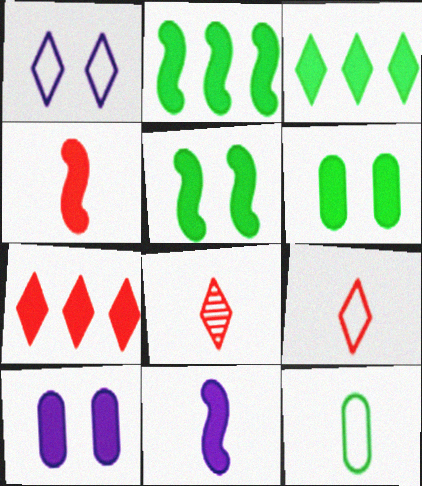[[1, 3, 8], 
[3, 4, 10], 
[6, 7, 11], 
[8, 11, 12]]